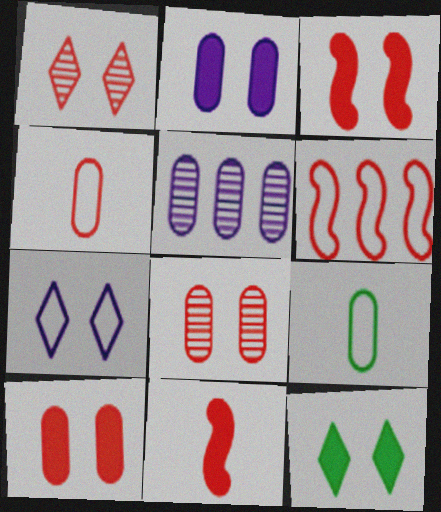[[1, 7, 12], 
[2, 3, 12], 
[5, 9, 10], 
[6, 7, 9]]